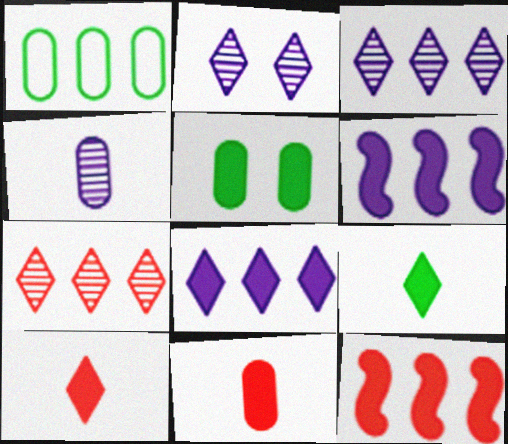[[1, 3, 12], 
[1, 6, 7], 
[5, 6, 10]]